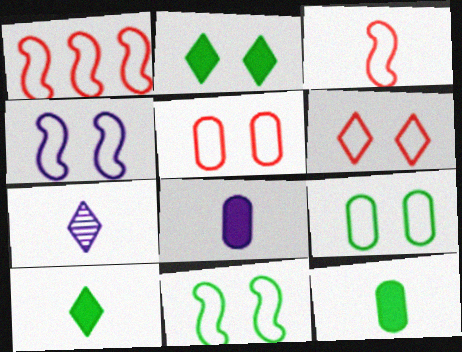[[3, 7, 12], 
[4, 6, 9]]